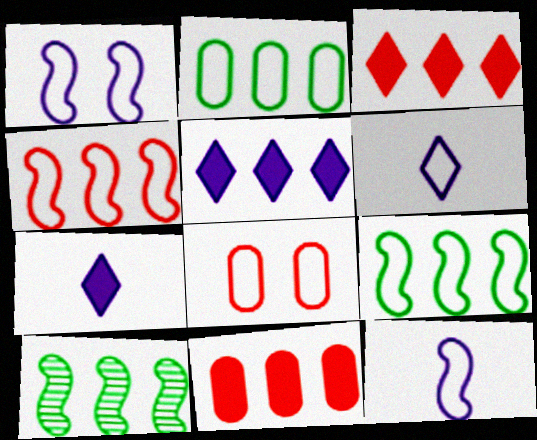[[6, 8, 9], 
[7, 8, 10]]